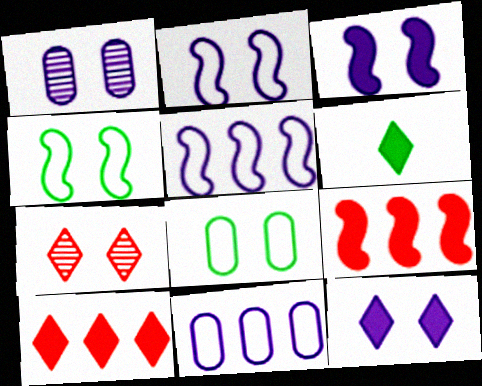[[1, 2, 12], 
[3, 7, 8], 
[6, 10, 12]]